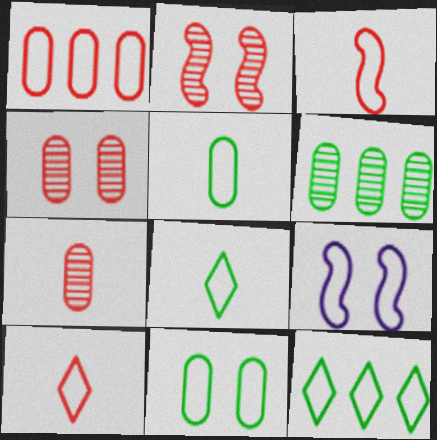[[1, 8, 9]]